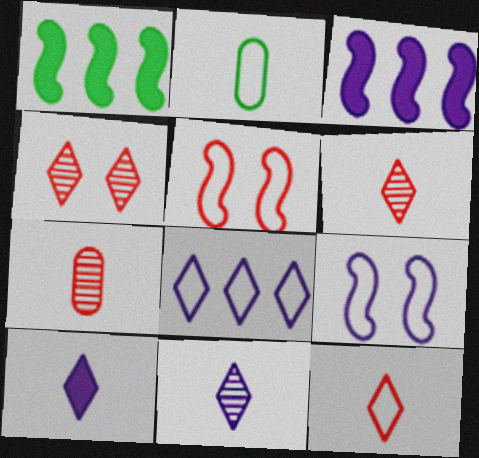[[2, 3, 4], 
[2, 5, 8]]